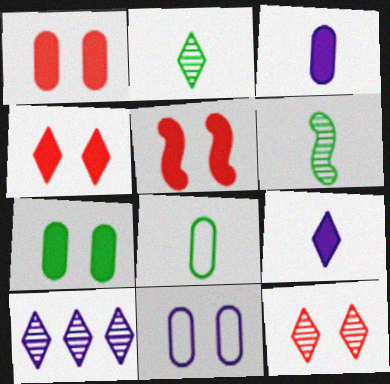[[1, 4, 5], 
[2, 10, 12], 
[5, 8, 10]]